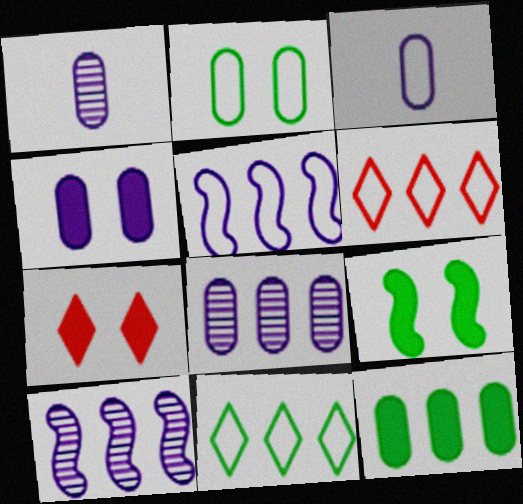[[1, 6, 9], 
[3, 4, 8], 
[4, 7, 9], 
[6, 10, 12]]